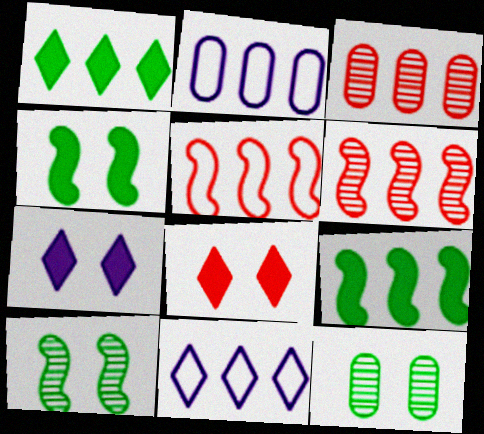[[1, 2, 6], 
[3, 9, 11]]